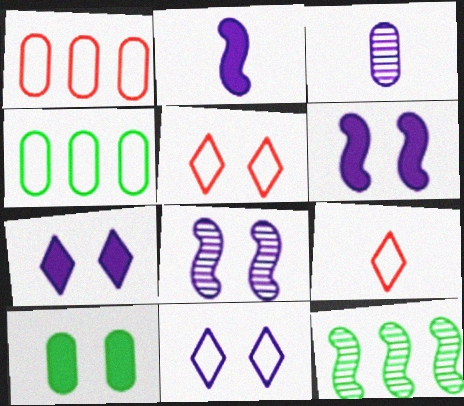[[1, 3, 10], 
[5, 8, 10]]